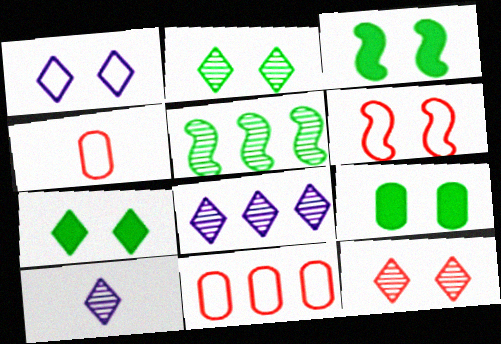[[1, 7, 12], 
[3, 4, 8], 
[3, 7, 9], 
[3, 10, 11]]